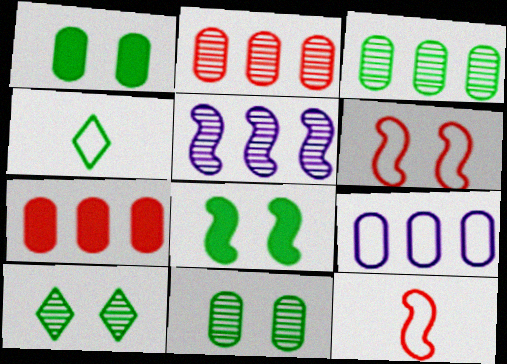[[3, 4, 8], 
[3, 7, 9], 
[4, 6, 9], 
[5, 8, 12]]